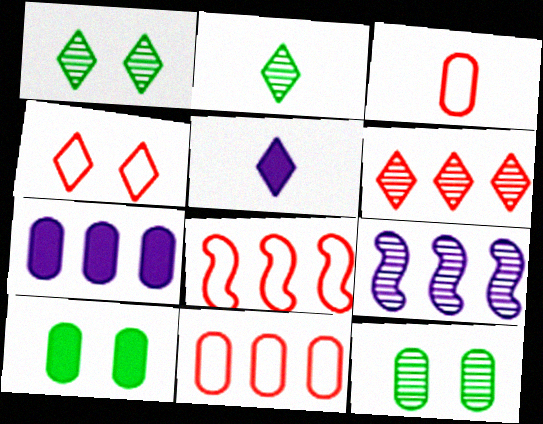[[3, 4, 8], 
[3, 7, 12], 
[5, 8, 12]]